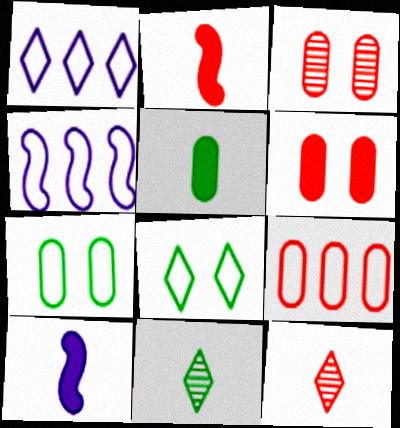[[4, 6, 11]]